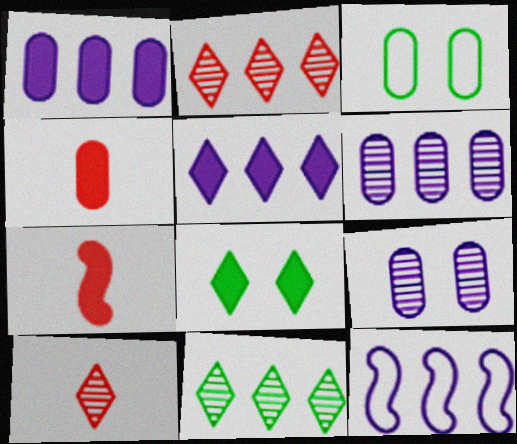[[1, 7, 8], 
[3, 4, 6], 
[5, 6, 12]]